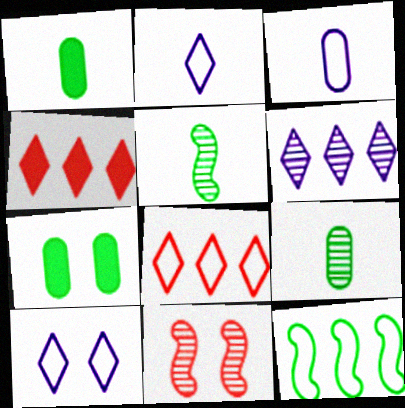[[6, 9, 11], 
[7, 10, 11]]